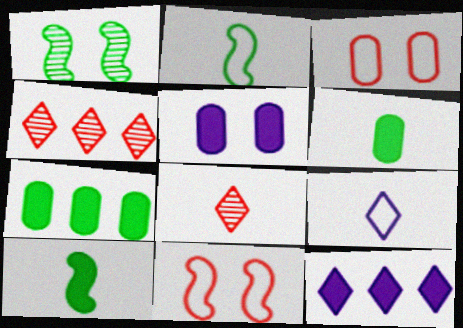[[2, 4, 5]]